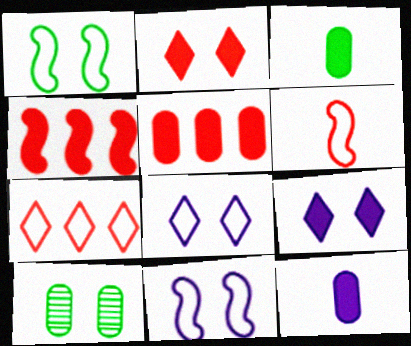[[2, 10, 11], 
[3, 4, 9]]